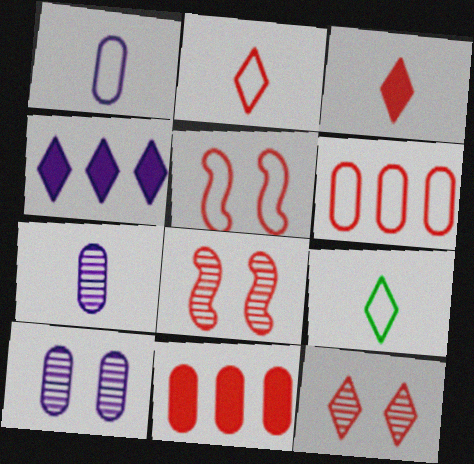[[2, 5, 6], 
[2, 8, 11], 
[3, 6, 8], 
[4, 9, 12]]